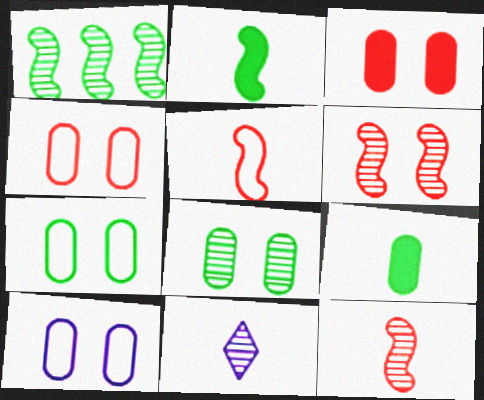[[3, 8, 10], 
[4, 7, 10], 
[5, 9, 11]]